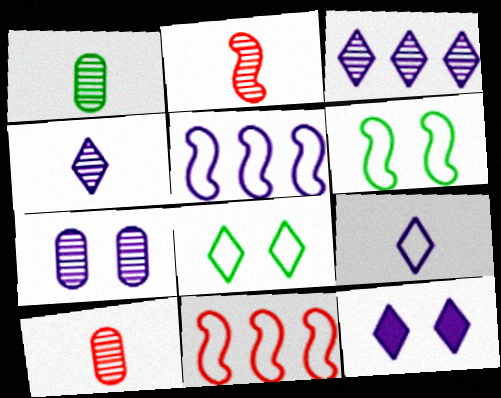[[1, 2, 4], 
[1, 11, 12], 
[3, 9, 12]]